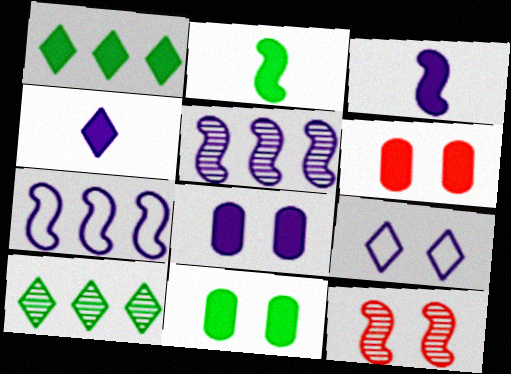[[1, 2, 11], 
[1, 3, 6], 
[2, 7, 12], 
[6, 8, 11], 
[9, 11, 12]]